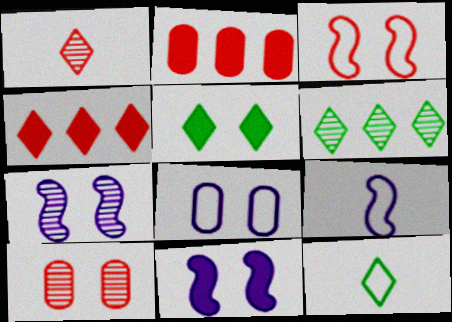[[1, 2, 3], 
[2, 7, 12], 
[5, 6, 12]]